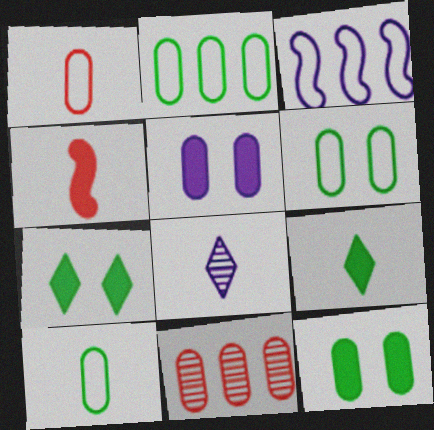[[2, 6, 10], 
[3, 5, 8], 
[4, 8, 10], 
[5, 10, 11]]